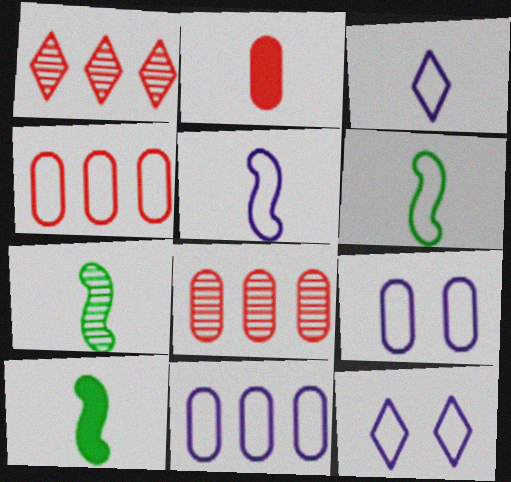[[1, 9, 10], 
[2, 3, 7], 
[4, 6, 12], 
[5, 11, 12], 
[6, 7, 10], 
[8, 10, 12]]